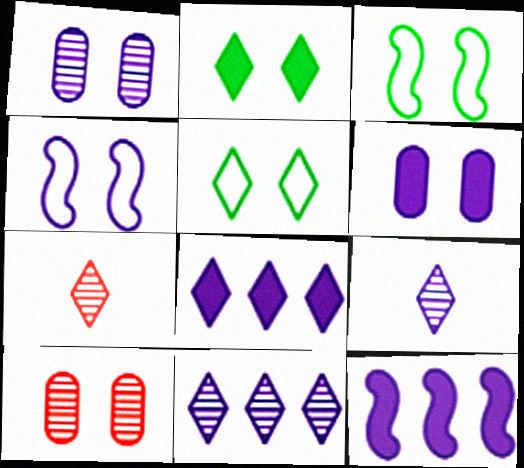[[2, 4, 10], 
[5, 7, 8]]